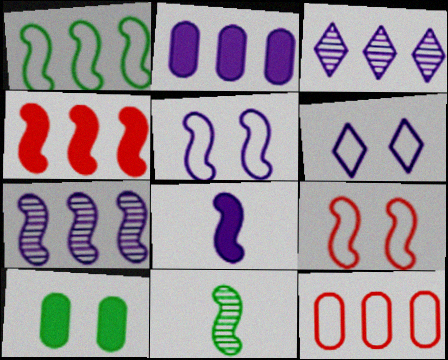[[1, 4, 7], 
[4, 5, 11], 
[5, 7, 8]]